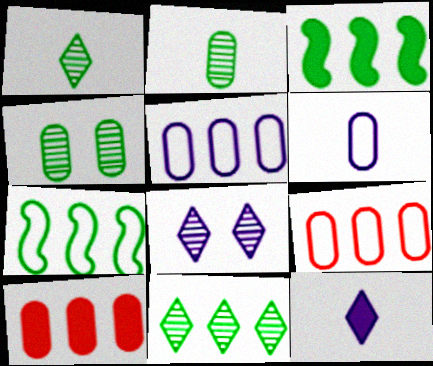[[4, 6, 10]]